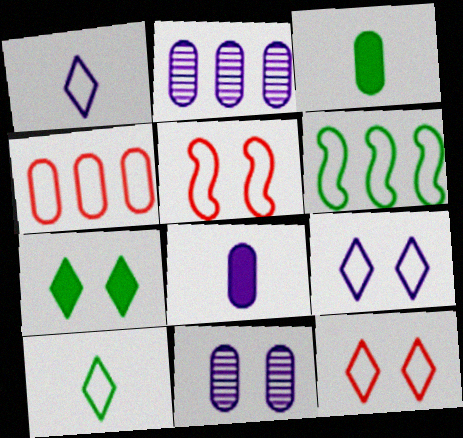[[3, 4, 11], 
[5, 7, 11]]